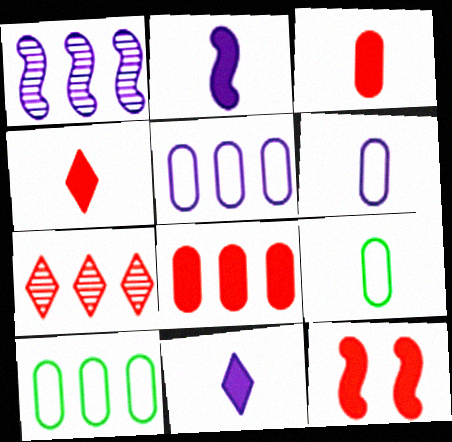[[4, 8, 12]]